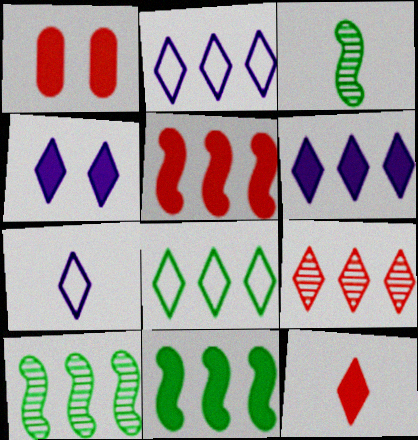[[1, 2, 3], 
[1, 5, 12], 
[1, 7, 10], 
[6, 8, 9]]